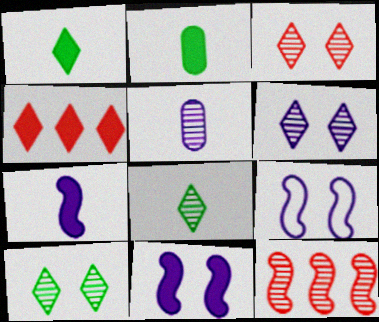[[2, 4, 11], 
[3, 6, 10], 
[5, 10, 12]]